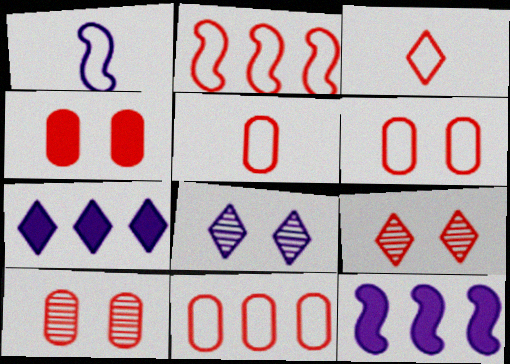[[2, 3, 6], 
[4, 6, 10], 
[5, 6, 11]]